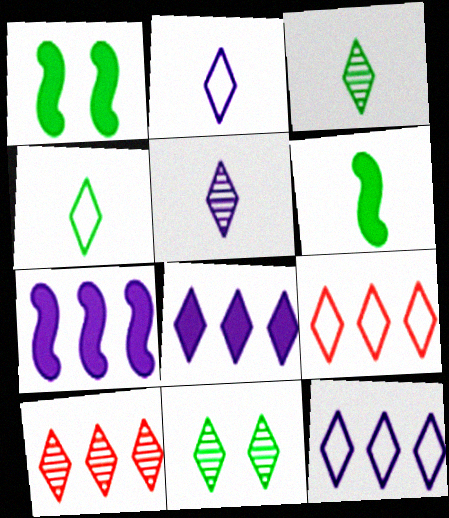[[5, 10, 11]]